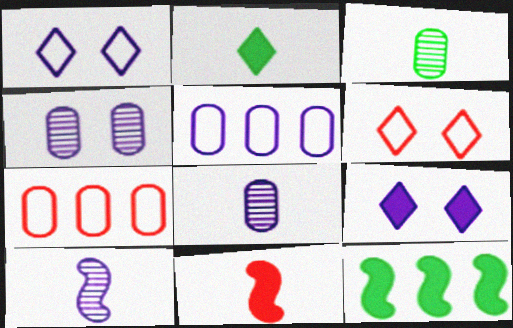[[5, 9, 10], 
[6, 8, 12]]